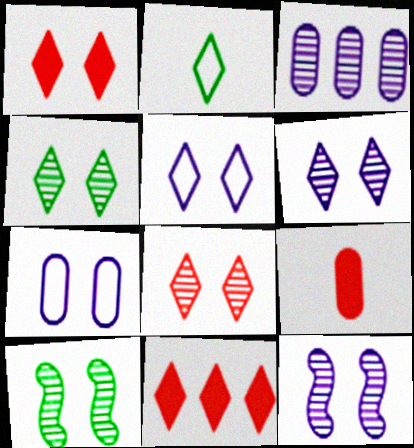[[1, 4, 5], 
[1, 7, 10], 
[2, 6, 11], 
[4, 6, 8]]